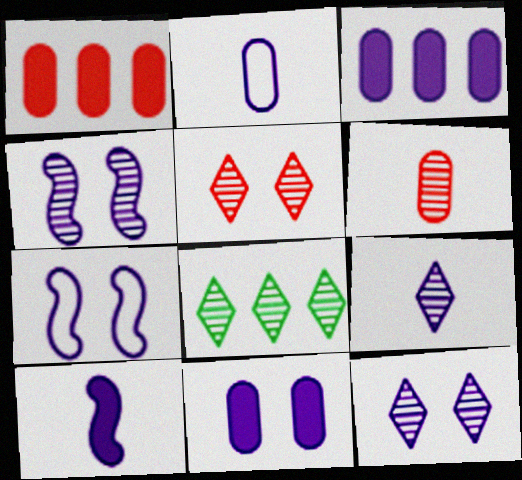[[2, 9, 10], 
[3, 7, 9], 
[4, 6, 8], 
[5, 8, 9], 
[7, 11, 12]]